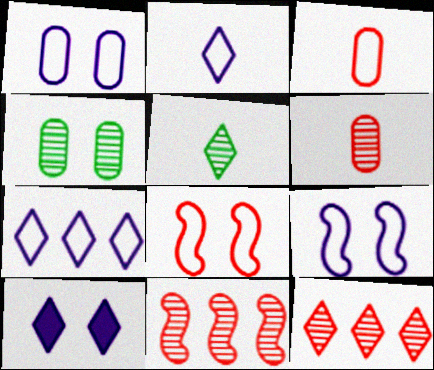[[4, 8, 10]]